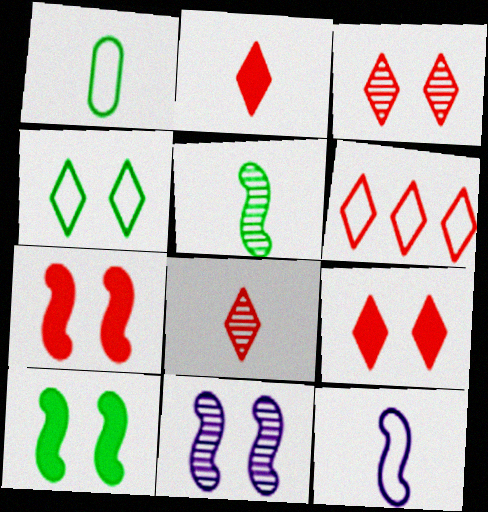[[2, 3, 6], 
[6, 8, 9]]